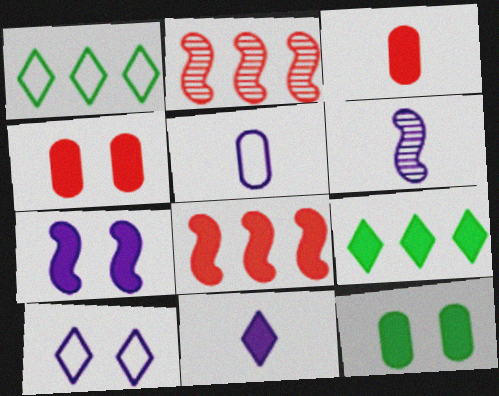[[1, 4, 6], 
[3, 7, 9], 
[5, 6, 11], 
[8, 11, 12]]